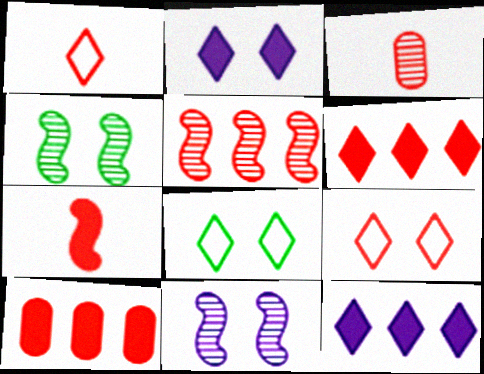[[1, 3, 7]]